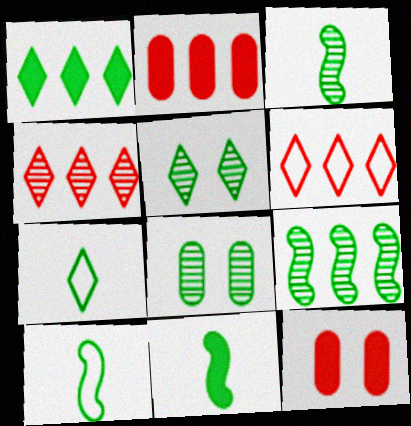[[1, 5, 7], 
[1, 8, 10], 
[3, 10, 11]]